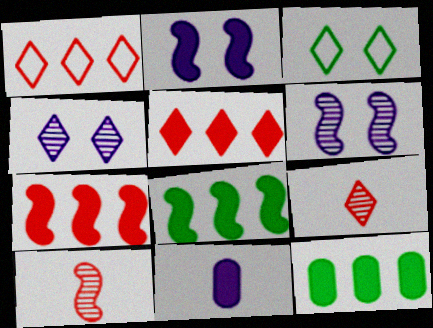[]